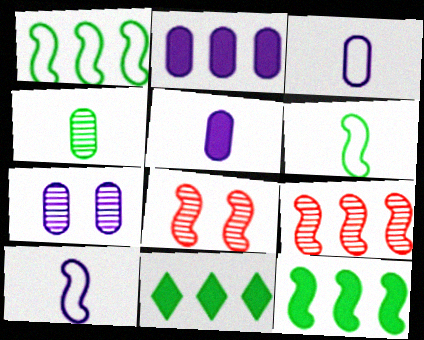[[2, 3, 7], 
[3, 8, 11], 
[8, 10, 12]]